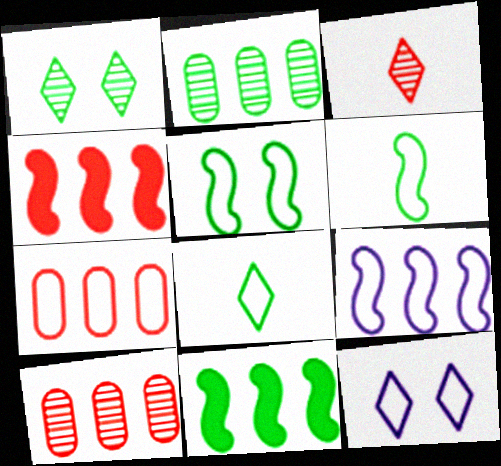[[6, 7, 12]]